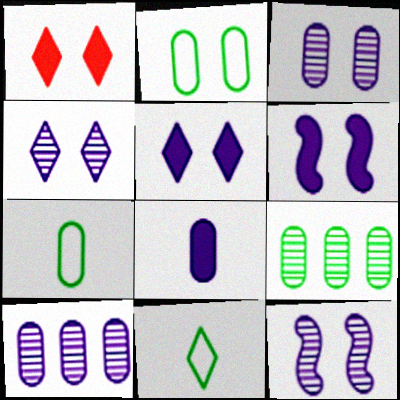[[1, 2, 12], 
[3, 4, 12]]